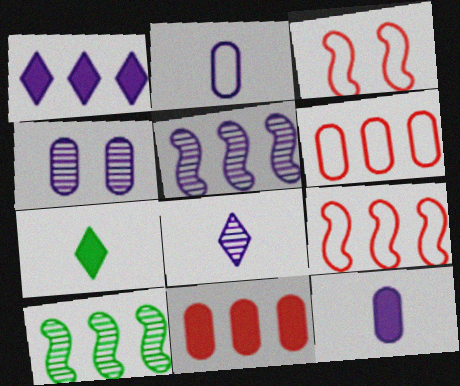[[1, 6, 10], 
[4, 5, 8], 
[4, 7, 9]]